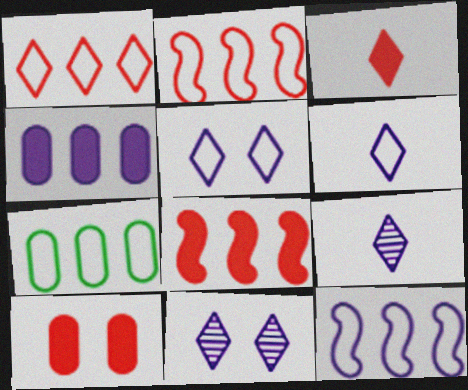[[1, 7, 12], 
[3, 8, 10]]